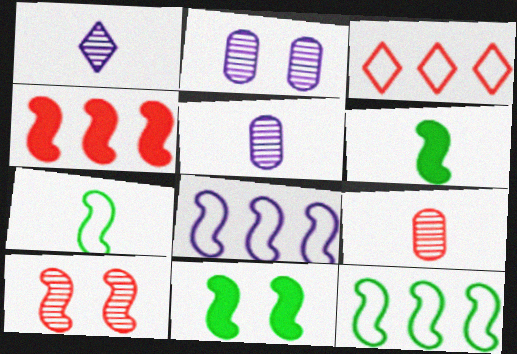[[2, 3, 6], 
[3, 5, 11], 
[6, 8, 10]]